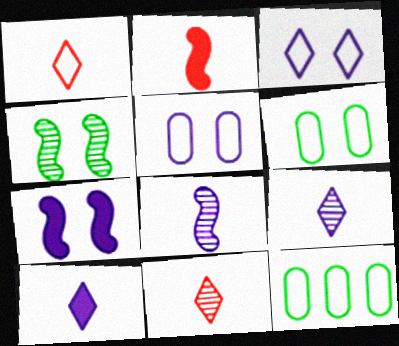[[7, 11, 12]]